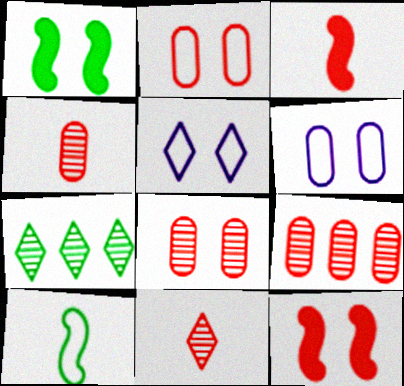[[1, 5, 8], 
[3, 6, 7], 
[4, 8, 9]]